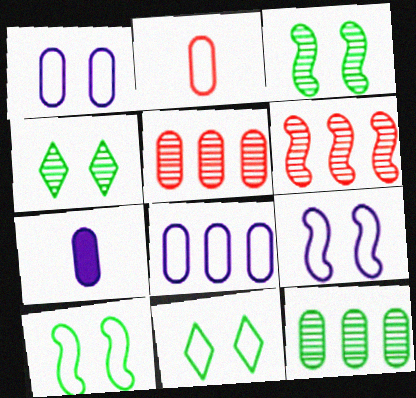[[6, 7, 11]]